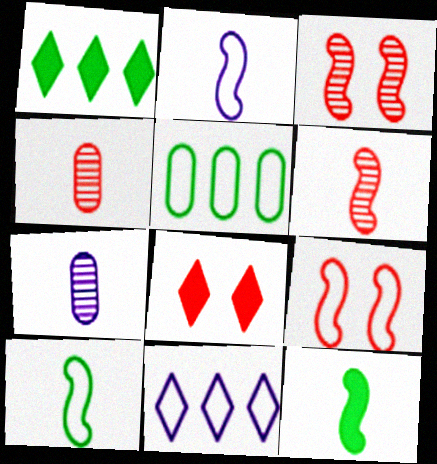[[1, 7, 9], 
[2, 6, 12]]